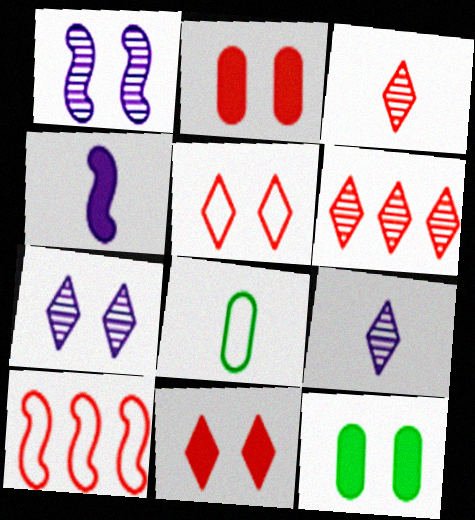[[1, 5, 12], 
[2, 3, 10], 
[3, 4, 8], 
[9, 10, 12]]